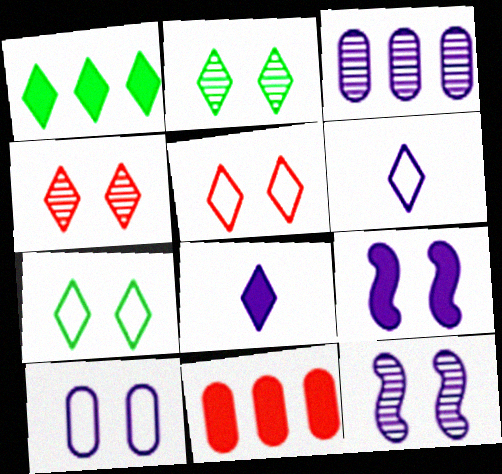[[1, 4, 6], 
[3, 6, 9]]